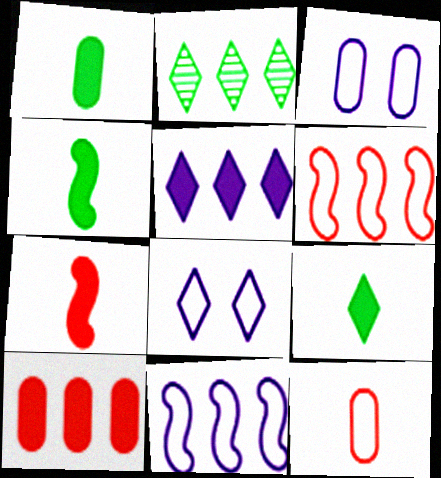[[1, 4, 9], 
[2, 3, 7], 
[2, 10, 11]]